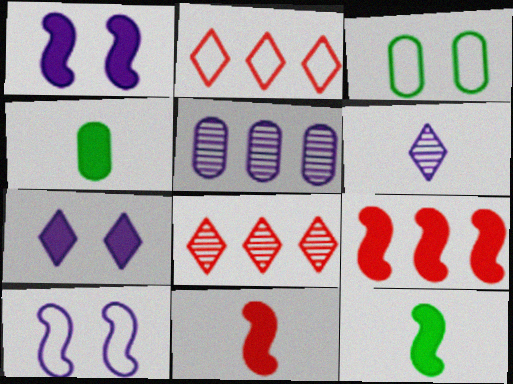[[1, 9, 12], 
[3, 6, 9], 
[4, 7, 9], 
[4, 8, 10]]